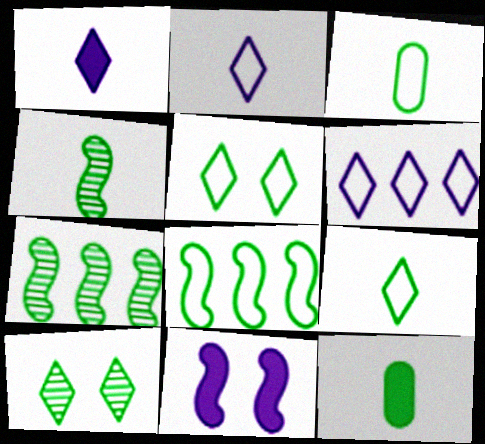[[3, 5, 8], 
[4, 9, 12], 
[5, 7, 12], 
[8, 10, 12]]